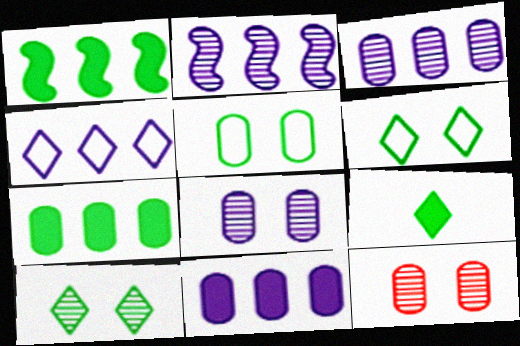[[2, 4, 11]]